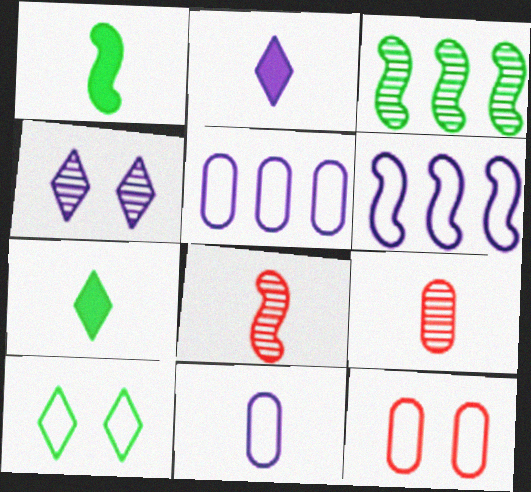[[2, 3, 12], 
[3, 4, 9], 
[7, 8, 11]]